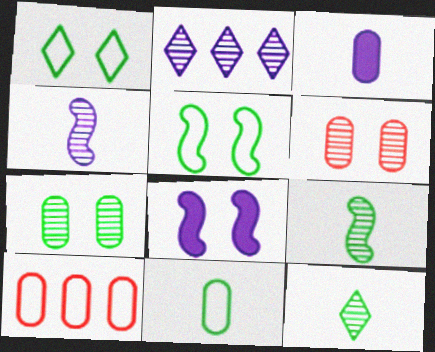[[1, 6, 8], 
[2, 6, 9], 
[3, 7, 10], 
[8, 10, 12]]